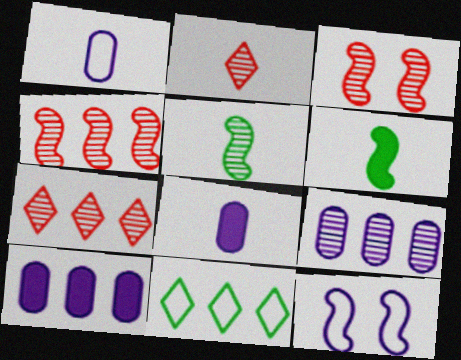[[1, 2, 6], 
[3, 8, 11], 
[4, 6, 12], 
[4, 10, 11]]